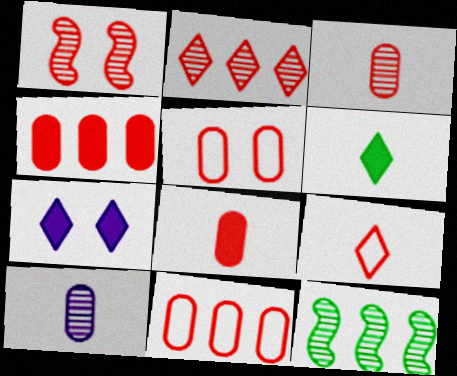[[1, 2, 3], 
[1, 4, 9], 
[3, 4, 5]]